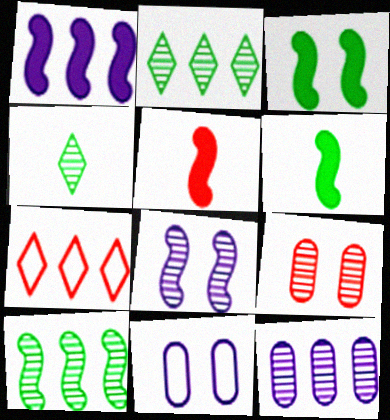[[1, 3, 5], 
[2, 5, 11], 
[5, 7, 9]]